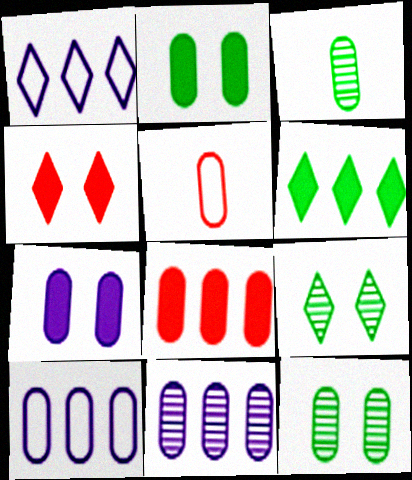[[2, 5, 11]]